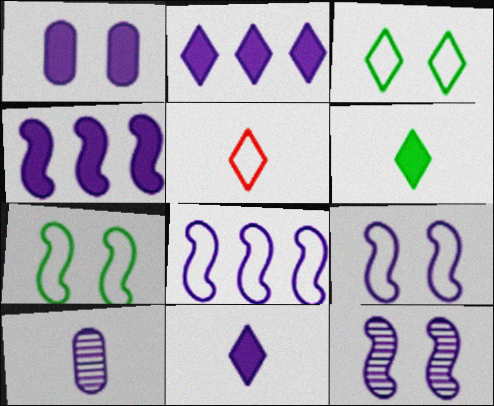[[1, 4, 11], 
[2, 9, 10]]